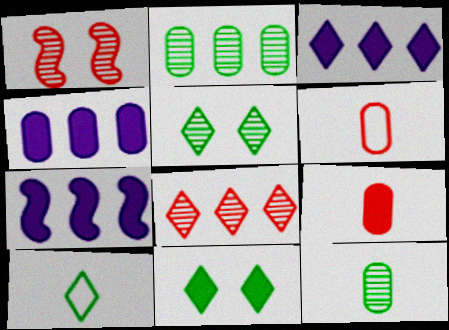[[1, 4, 10], 
[3, 4, 7], 
[5, 6, 7], 
[7, 9, 11]]